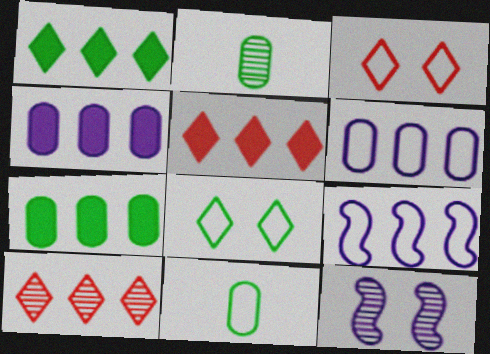[[2, 10, 12], 
[3, 9, 11], 
[5, 11, 12], 
[7, 9, 10]]